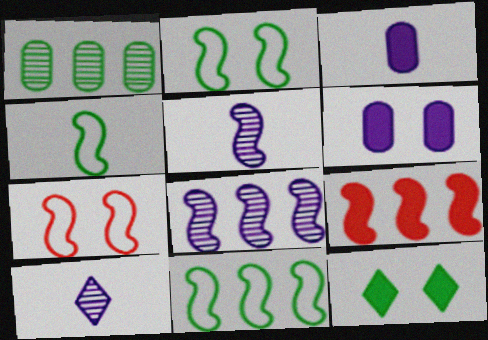[[1, 4, 12], 
[2, 4, 11], 
[2, 5, 9], 
[3, 9, 12], 
[8, 9, 11]]